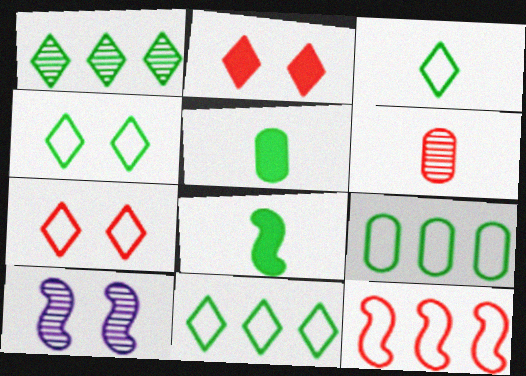[[1, 6, 10], 
[2, 6, 12], 
[3, 4, 11], 
[8, 10, 12]]